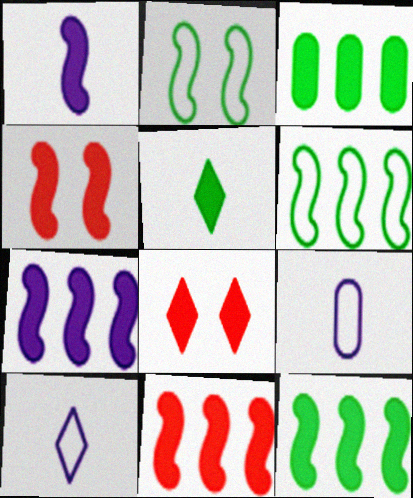[[1, 3, 8], 
[1, 4, 12], 
[7, 11, 12]]